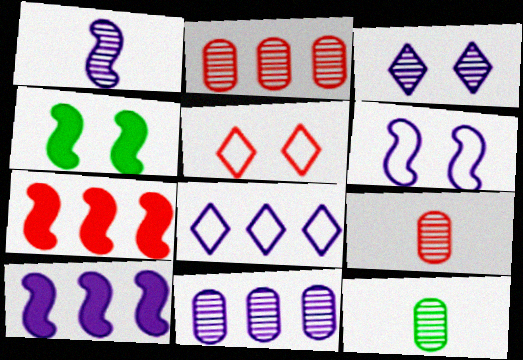[[1, 3, 11], 
[1, 6, 10], 
[4, 8, 9], 
[5, 7, 9], 
[5, 10, 12], 
[8, 10, 11]]